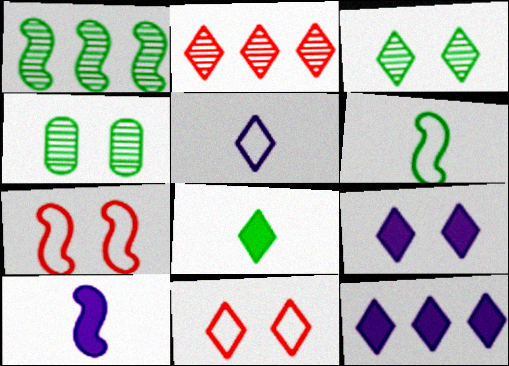[[1, 7, 10], 
[3, 9, 11], 
[4, 7, 9]]